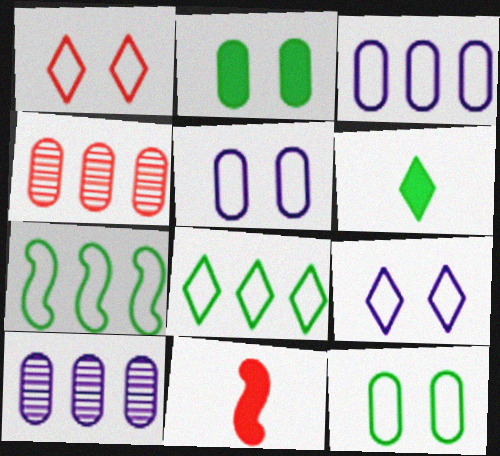[[1, 4, 11]]